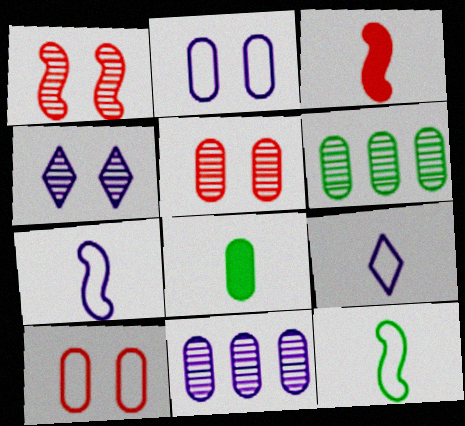[[8, 10, 11]]